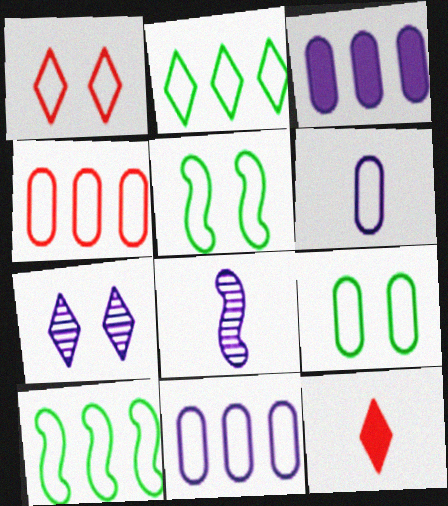[[1, 6, 10], 
[2, 7, 12], 
[4, 6, 9]]